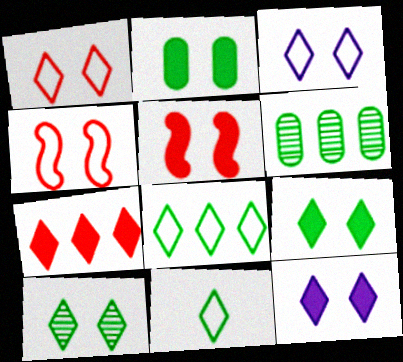[[1, 10, 12], 
[2, 5, 12]]